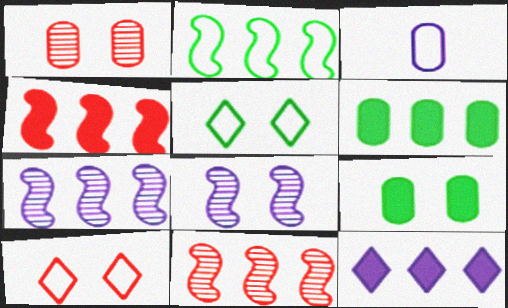[[1, 3, 6], 
[2, 3, 10], 
[2, 4, 7], 
[3, 8, 12], 
[4, 6, 12], 
[8, 9, 10]]